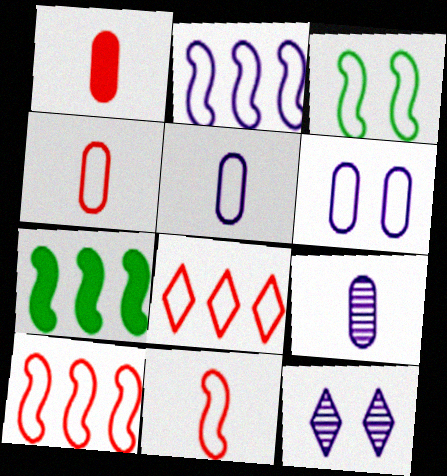[[2, 3, 11], 
[3, 5, 8], 
[4, 7, 12]]